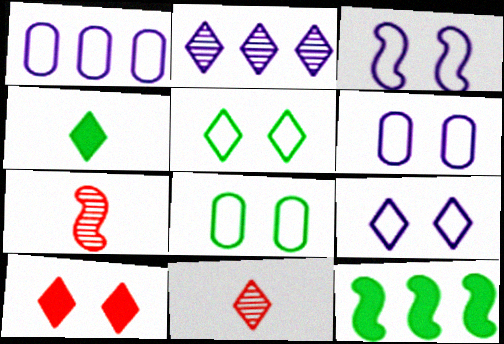[[3, 6, 9], 
[3, 7, 12], 
[6, 11, 12]]